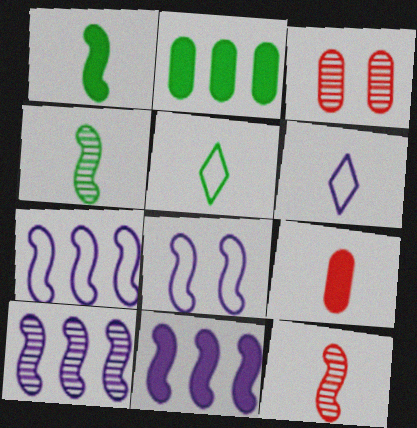[[3, 5, 11], 
[4, 6, 9], 
[7, 10, 11]]